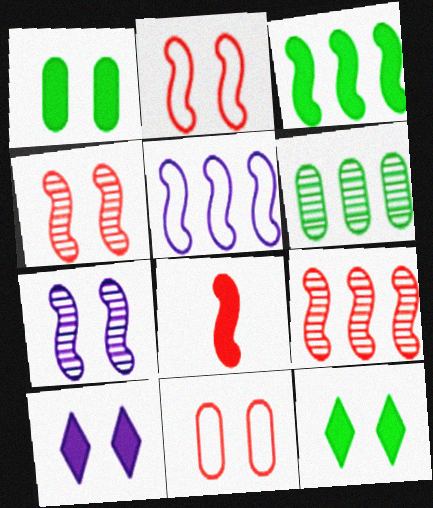[[2, 8, 9], 
[3, 5, 9], 
[7, 11, 12]]